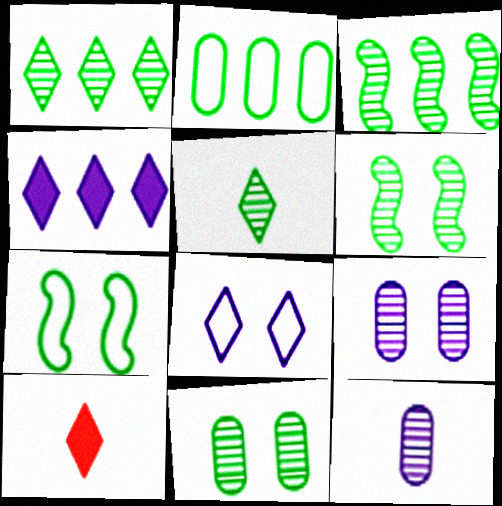[[1, 8, 10], 
[3, 5, 11]]